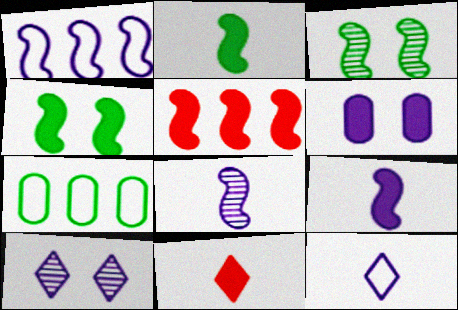[[4, 5, 9]]